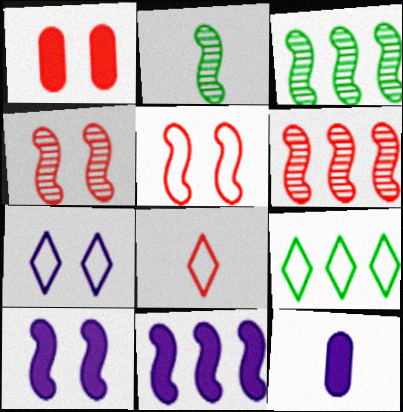[[1, 6, 8], 
[2, 5, 11], 
[2, 8, 12], 
[4, 9, 12], 
[7, 8, 9]]